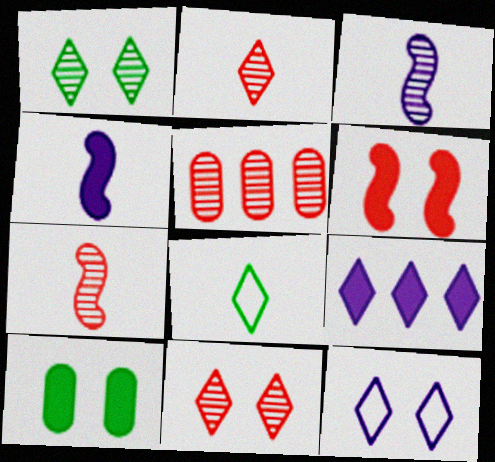[[1, 3, 5], 
[5, 7, 11], 
[8, 9, 11]]